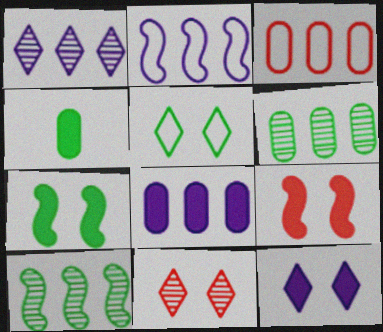[[1, 2, 8], 
[2, 4, 11], 
[3, 6, 8], 
[4, 5, 10], 
[5, 11, 12]]